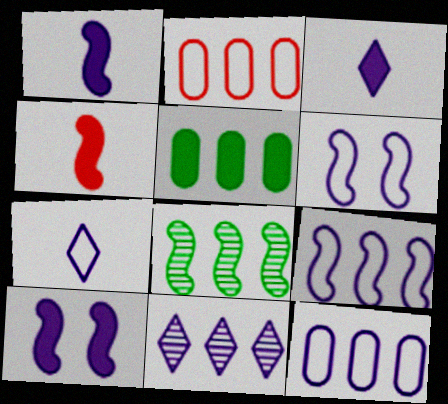[[4, 6, 8], 
[6, 7, 12]]